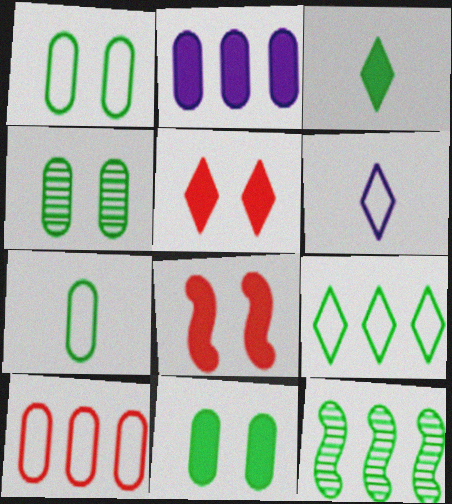[[1, 3, 12], 
[1, 4, 11], 
[2, 3, 8]]